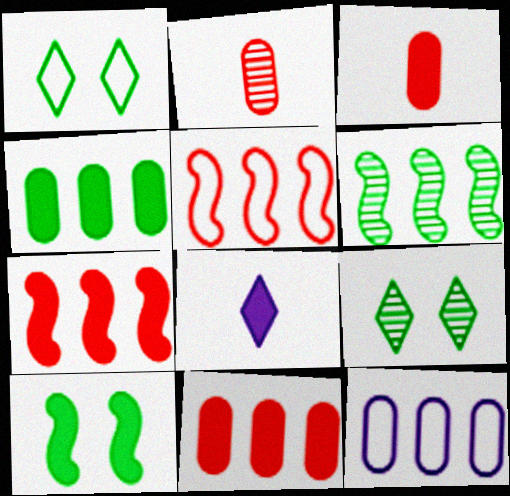[[8, 10, 11]]